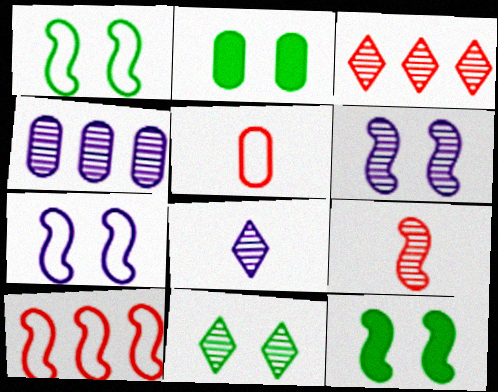[[1, 2, 11], 
[2, 4, 5], 
[2, 8, 10], 
[3, 8, 11], 
[4, 6, 8], 
[4, 9, 11]]